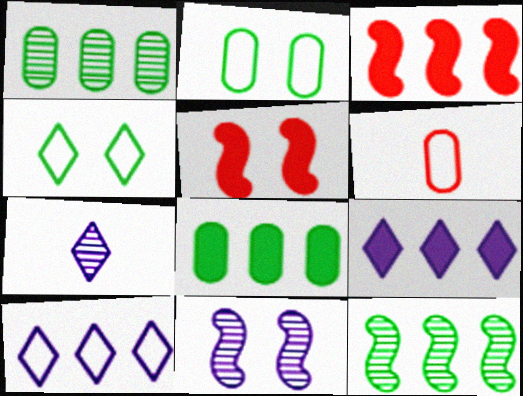[[1, 3, 10], 
[2, 3, 7], 
[3, 8, 9]]